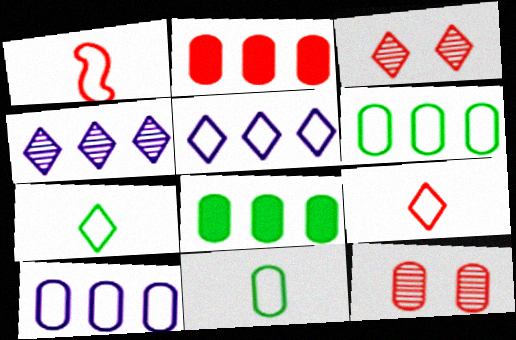[[1, 2, 3]]